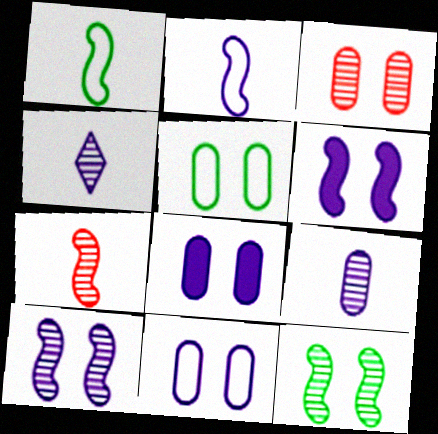[[3, 5, 8]]